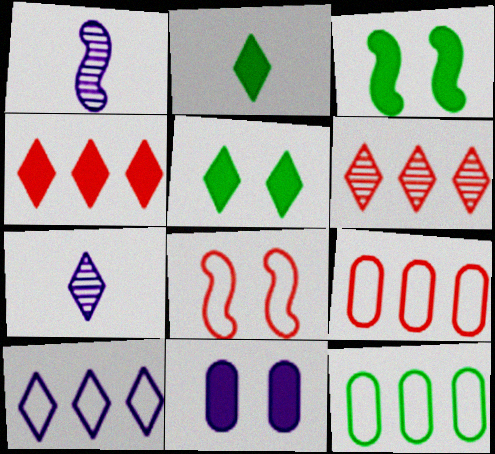[[1, 5, 9], 
[1, 10, 11], 
[3, 7, 9]]